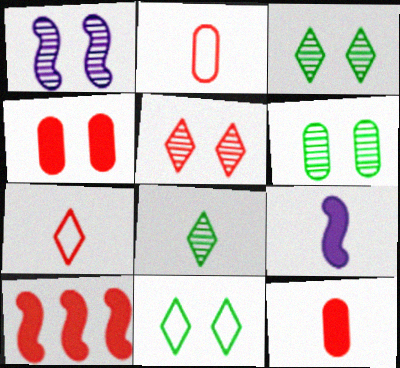[[1, 4, 11], 
[1, 5, 6], 
[2, 5, 10], 
[2, 8, 9]]